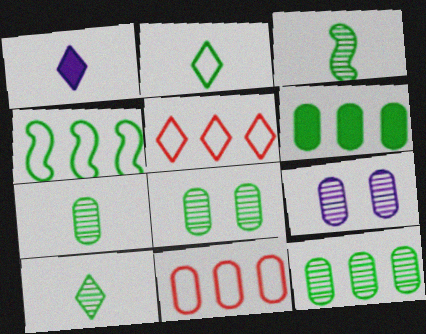[[3, 7, 10], 
[7, 8, 12]]